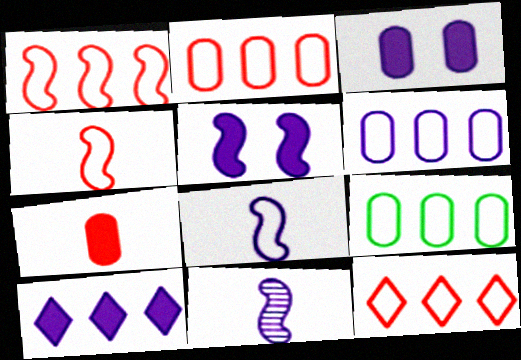[[1, 2, 12], 
[2, 6, 9]]